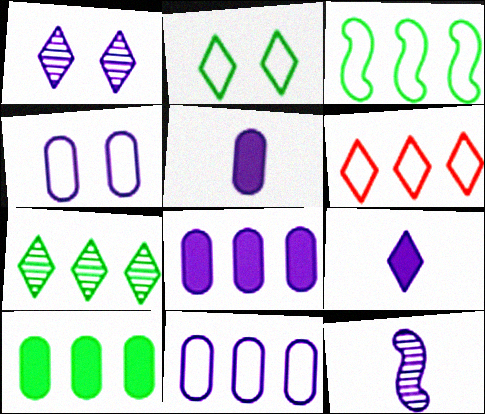[[3, 6, 11], 
[3, 7, 10]]